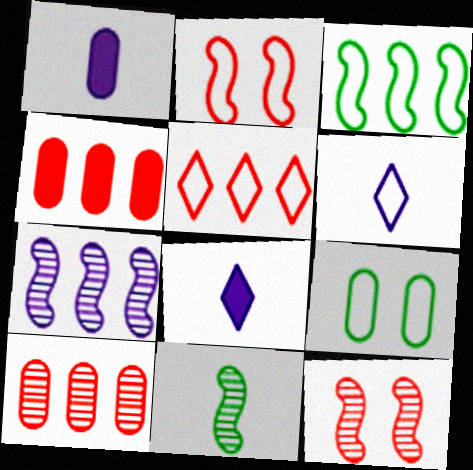[[1, 9, 10], 
[7, 11, 12]]